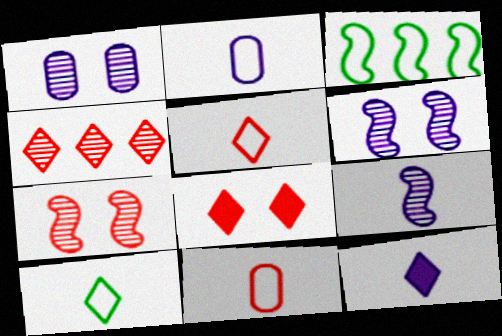[[2, 9, 12], 
[4, 5, 8]]